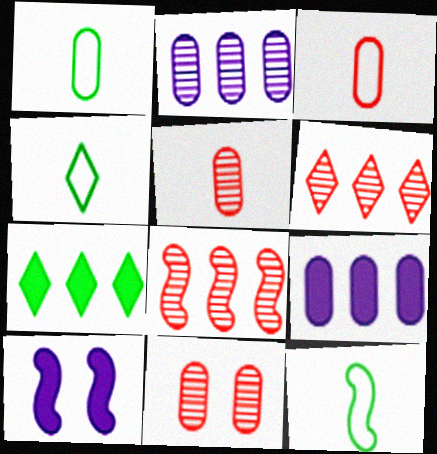[[1, 4, 12], 
[1, 6, 10], 
[1, 9, 11], 
[8, 10, 12]]